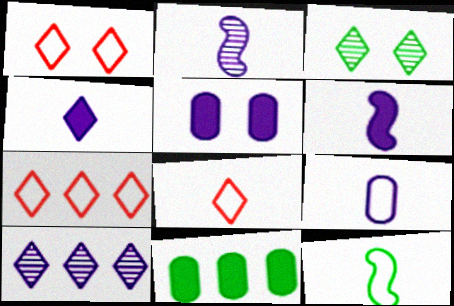[[1, 2, 11], 
[1, 7, 8], 
[2, 4, 9], 
[3, 4, 7], 
[3, 11, 12], 
[8, 9, 12]]